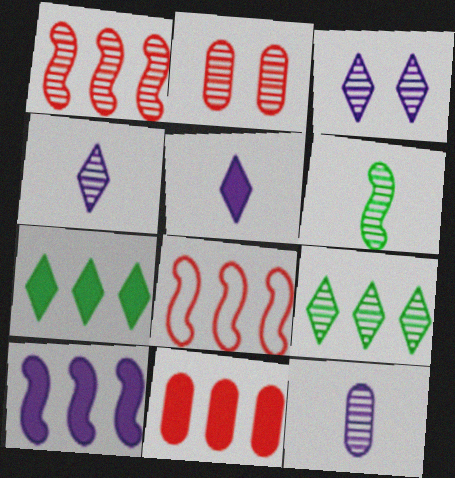[[7, 10, 11]]